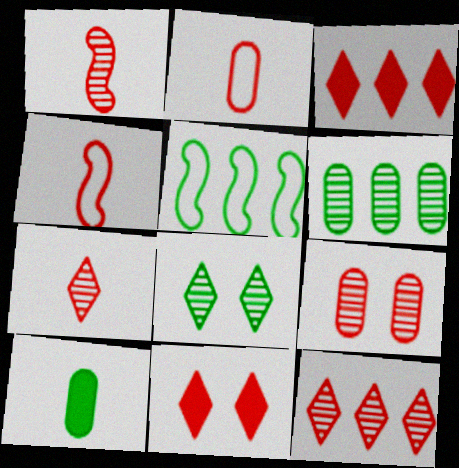[[1, 9, 12], 
[3, 4, 9], 
[5, 8, 10]]